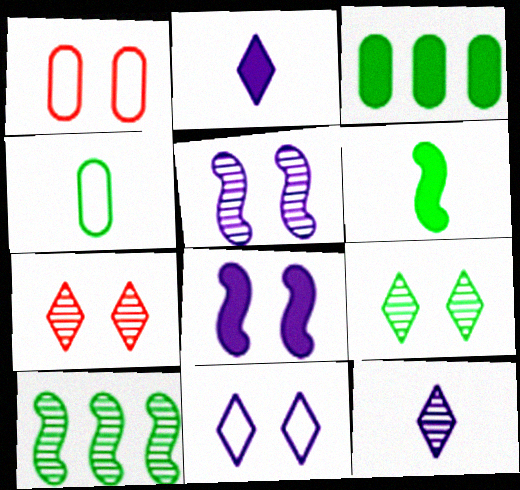[[1, 2, 10], 
[1, 8, 9]]